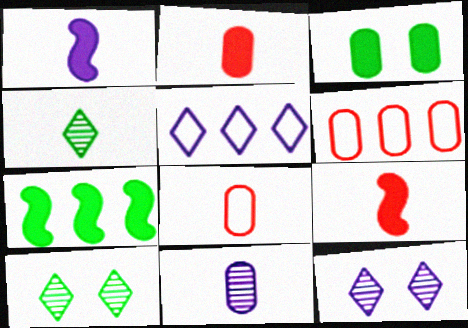[[1, 4, 8], 
[1, 6, 10], 
[3, 6, 11], 
[7, 8, 12]]